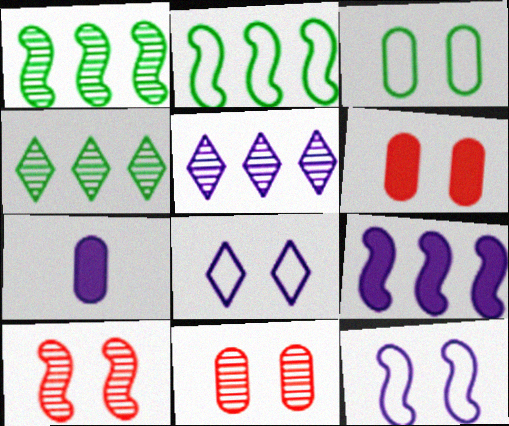[[5, 7, 12]]